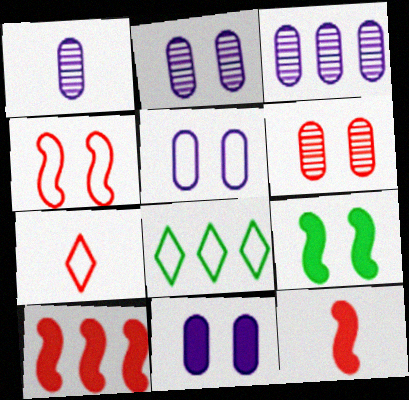[[1, 2, 3], 
[2, 5, 11], 
[2, 8, 12], 
[3, 7, 9], 
[3, 8, 10], 
[6, 7, 10]]